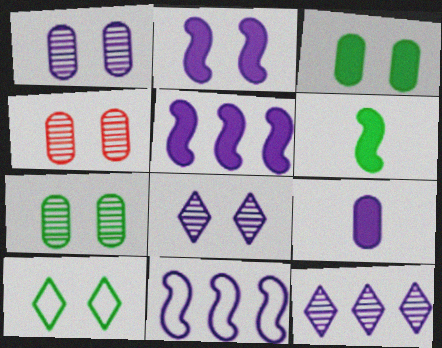[[1, 4, 7], 
[2, 4, 10], 
[8, 9, 11]]